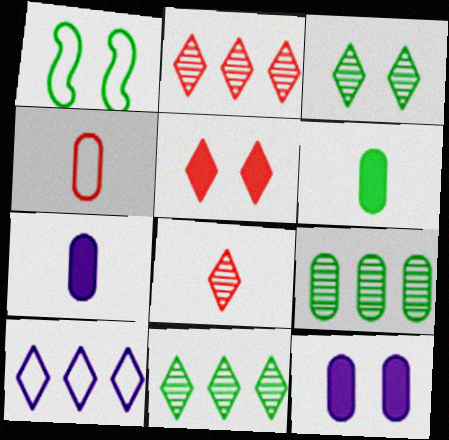[[1, 2, 7], 
[1, 4, 10], 
[1, 6, 11], 
[4, 9, 12]]